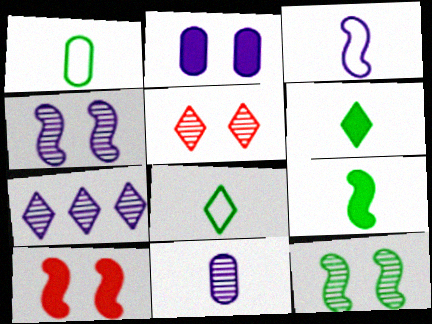[[1, 7, 10], 
[2, 3, 7], 
[4, 7, 11]]